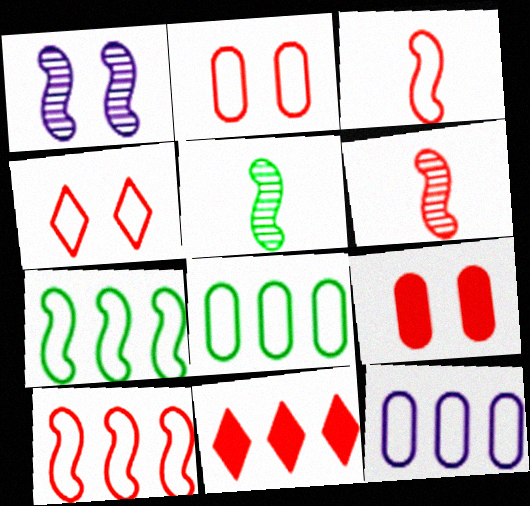[[2, 6, 11]]